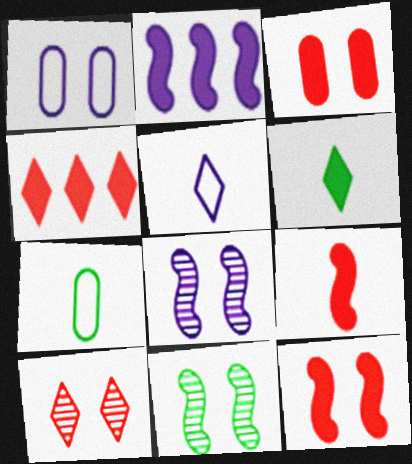[[2, 3, 6], 
[2, 7, 10], 
[3, 4, 9], 
[4, 7, 8]]